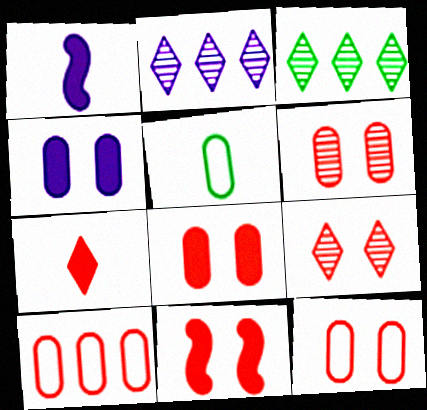[[1, 3, 12], 
[2, 5, 11], 
[6, 8, 12], 
[9, 11, 12]]